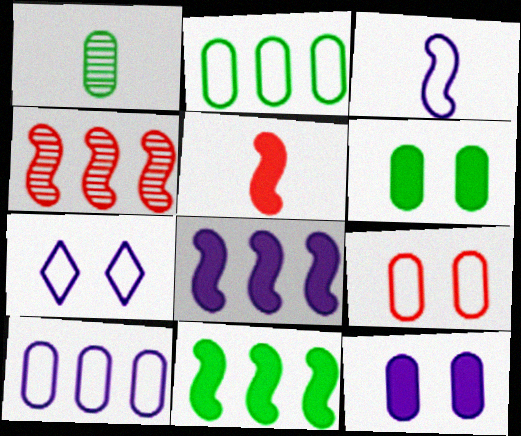[[1, 2, 6], 
[3, 7, 10]]